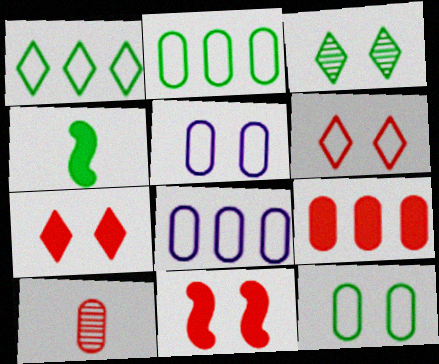[[2, 3, 4], 
[3, 5, 11]]